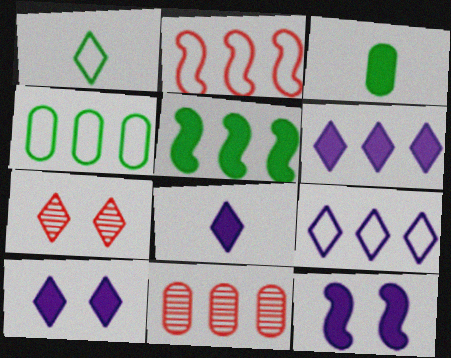[[1, 6, 7], 
[1, 11, 12], 
[2, 4, 9], 
[5, 9, 11], 
[6, 8, 10]]